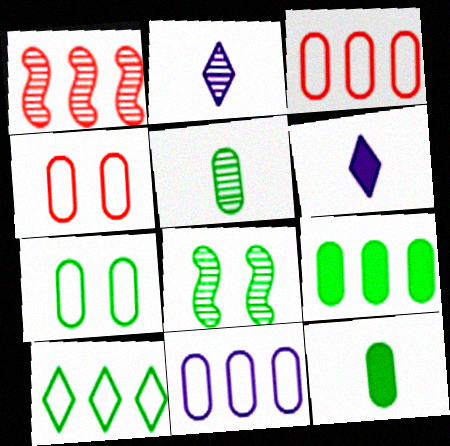[[1, 6, 7], 
[3, 6, 8], 
[5, 7, 9], 
[8, 10, 12]]